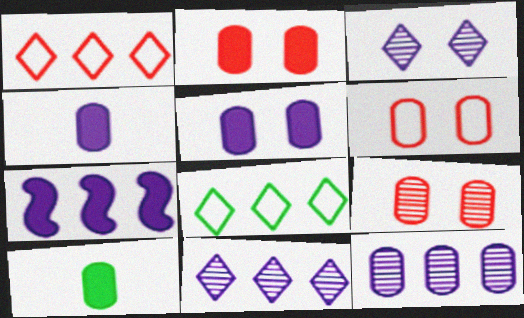[[2, 6, 9], 
[6, 10, 12]]